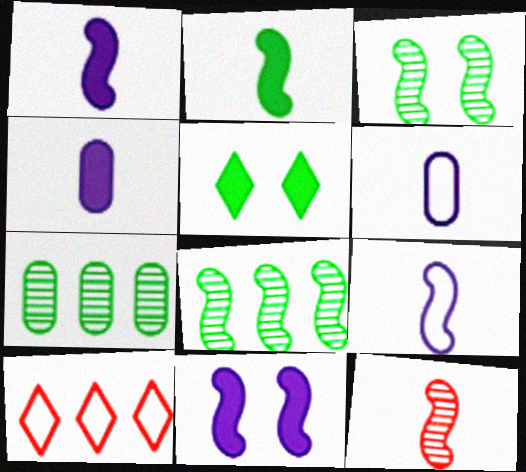[[2, 9, 12], 
[3, 4, 10]]